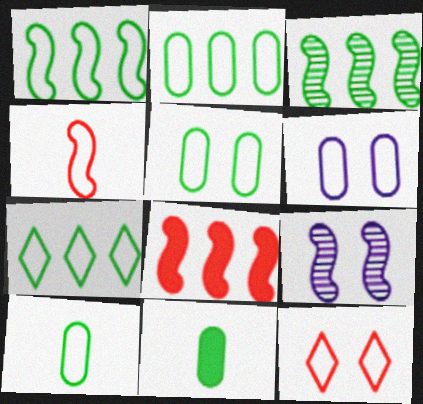[[1, 2, 7], 
[2, 5, 10], 
[4, 6, 7]]